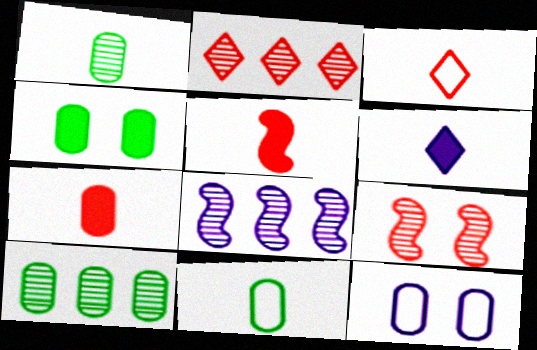[[2, 8, 10], 
[3, 4, 8], 
[4, 10, 11], 
[6, 8, 12], 
[7, 10, 12]]